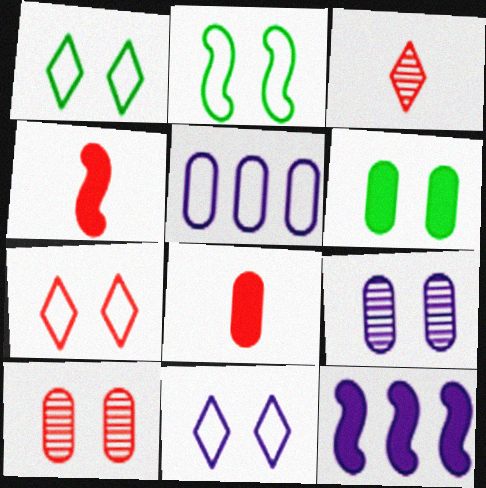[[1, 7, 11]]